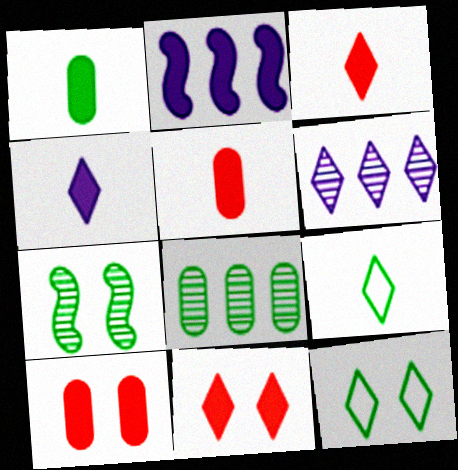[[1, 2, 11], 
[3, 6, 12], 
[6, 9, 11]]